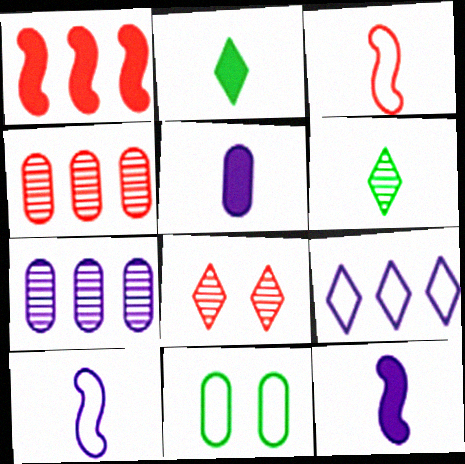[[2, 8, 9], 
[3, 5, 6], 
[3, 9, 11], 
[4, 5, 11]]